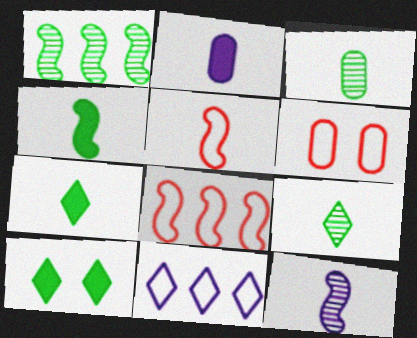[[2, 5, 9], 
[4, 5, 12]]